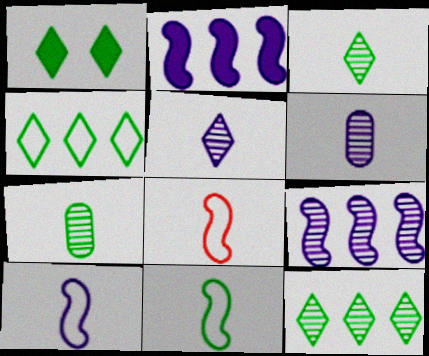[[1, 3, 4], 
[8, 10, 11]]